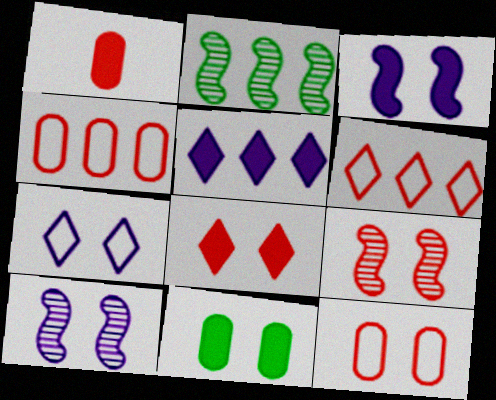[[1, 2, 7], 
[1, 6, 9], 
[2, 4, 5], 
[3, 8, 11], 
[7, 9, 11], 
[8, 9, 12]]